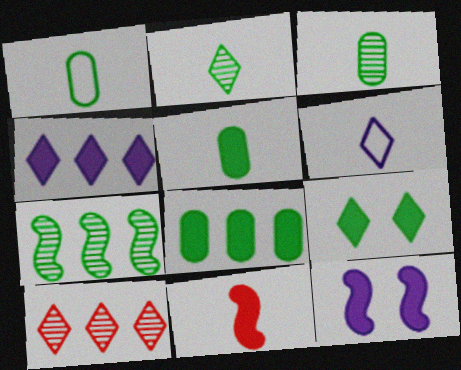[[1, 3, 5], 
[1, 7, 9], 
[1, 10, 12], 
[3, 6, 11], 
[6, 9, 10]]